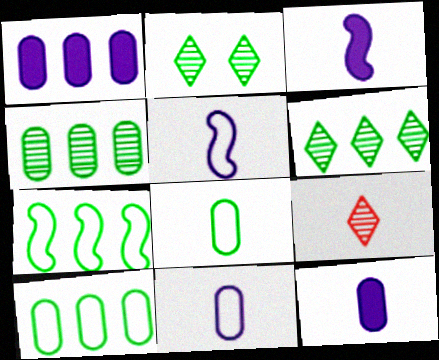[[3, 8, 9]]